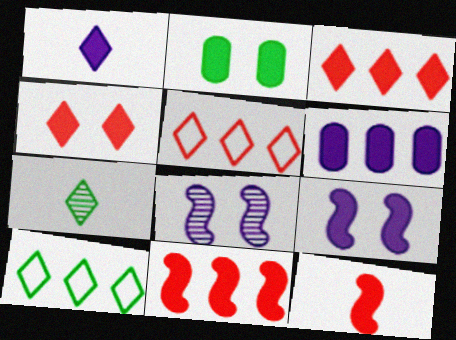[[1, 2, 11], 
[1, 6, 9], 
[2, 4, 9]]